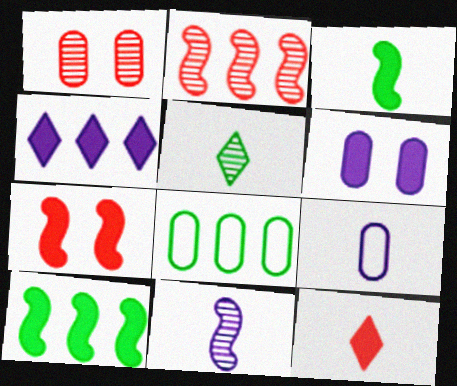[[2, 4, 8], 
[6, 10, 12]]